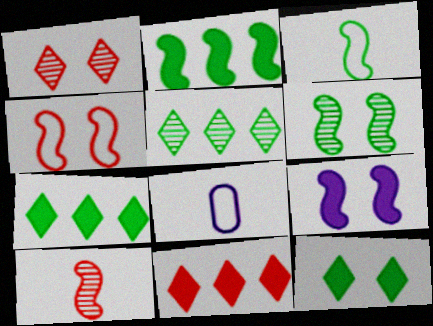[[1, 2, 8], 
[2, 3, 6], 
[4, 6, 9], 
[6, 8, 11]]